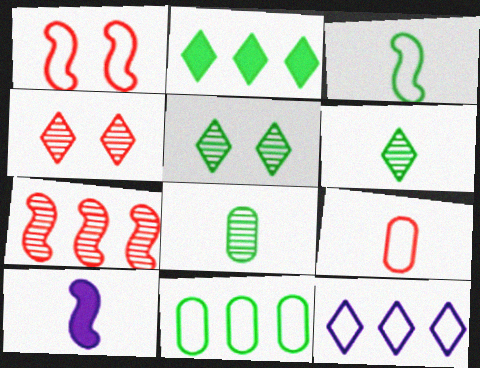[[4, 10, 11], 
[6, 9, 10]]